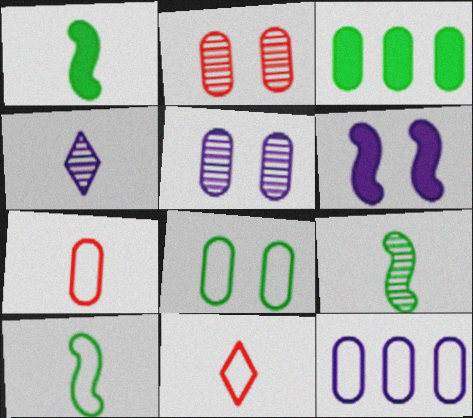[[1, 4, 7], 
[1, 9, 10], 
[3, 5, 7], 
[4, 6, 12], 
[7, 8, 12]]